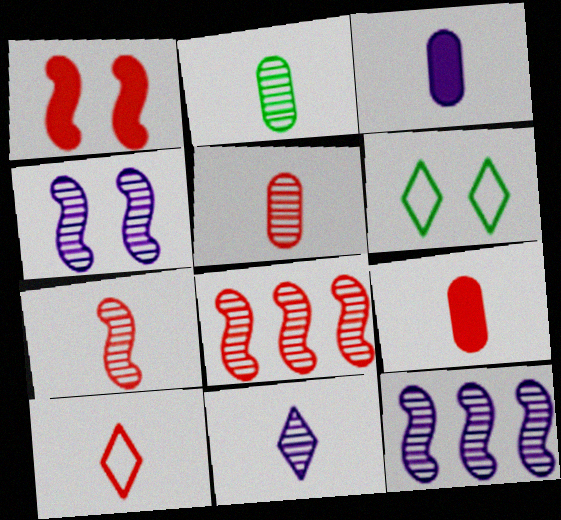[[2, 7, 11], 
[3, 6, 8], 
[6, 9, 12], 
[7, 9, 10]]